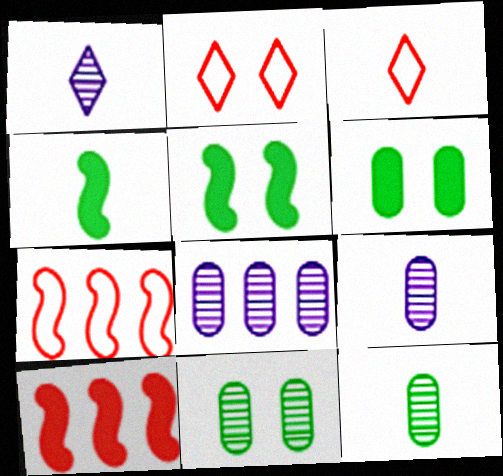[[1, 6, 7], 
[2, 4, 8], 
[3, 4, 9], 
[3, 5, 8]]